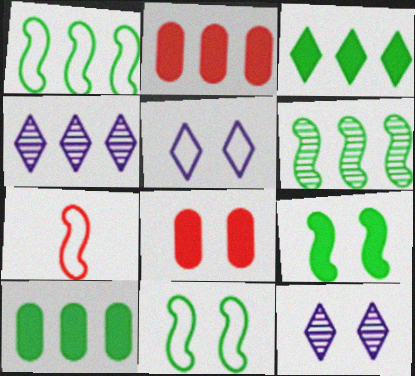[[1, 2, 4], 
[7, 10, 12], 
[8, 11, 12]]